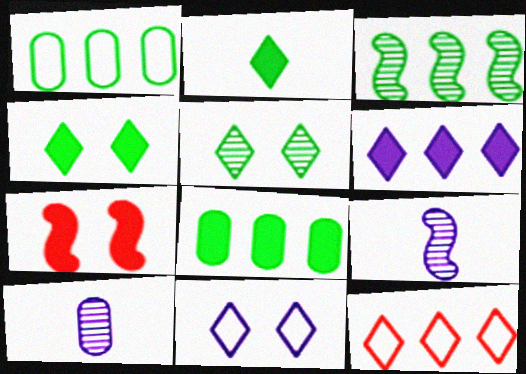[]